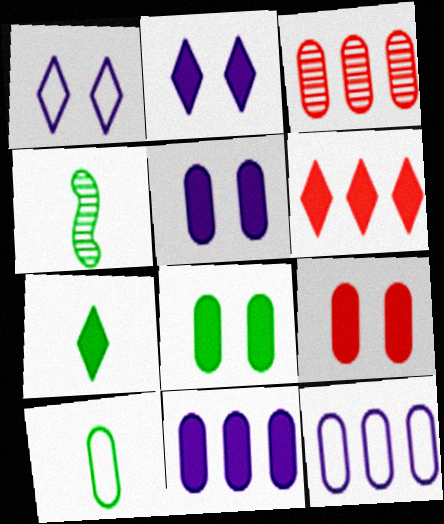[[2, 6, 7], 
[3, 5, 10], 
[4, 7, 10], 
[5, 8, 9]]